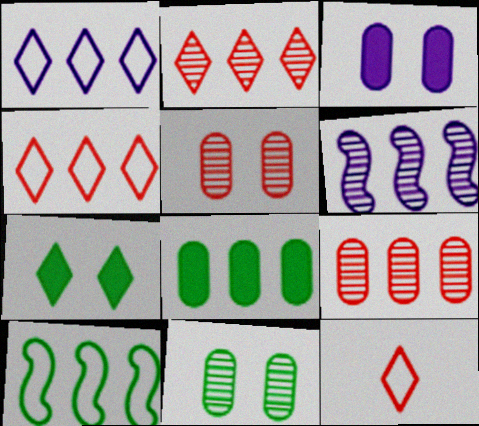[[4, 6, 8]]